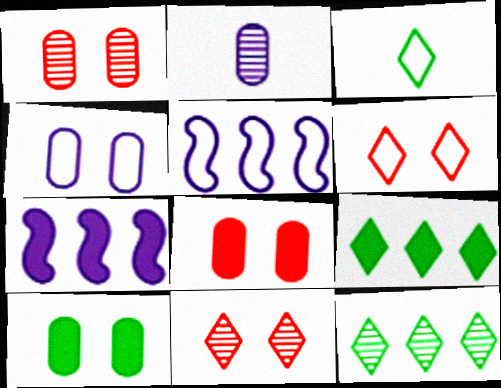[[1, 3, 7], 
[1, 4, 10]]